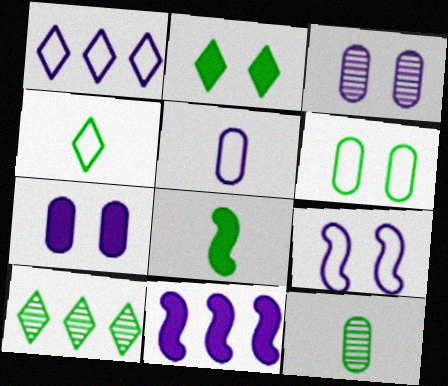[[1, 5, 9], 
[2, 4, 10], 
[4, 8, 12], 
[6, 8, 10]]